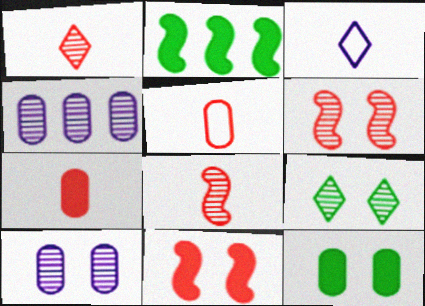[[4, 5, 12], 
[4, 8, 9], 
[6, 9, 10]]